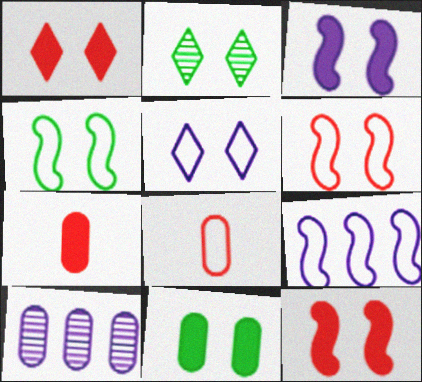[[1, 2, 5], 
[1, 3, 11], 
[2, 4, 11], 
[2, 7, 9], 
[8, 10, 11]]